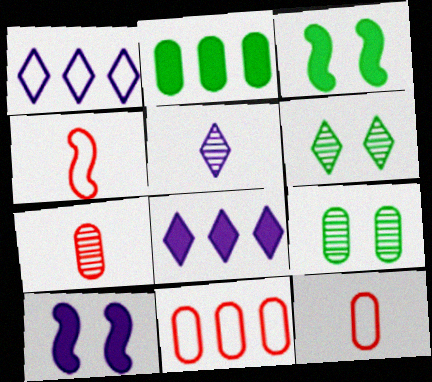[[1, 3, 7], 
[3, 5, 11], 
[4, 8, 9]]